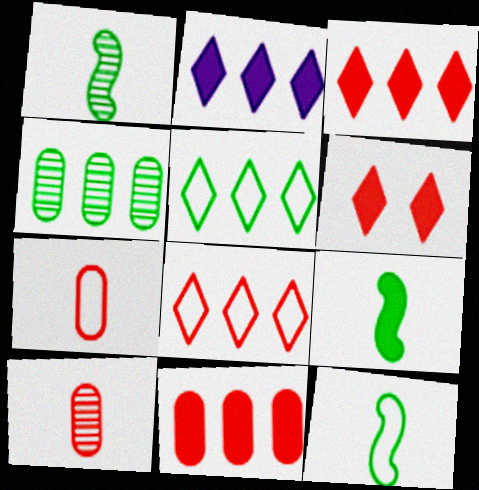[[1, 9, 12]]